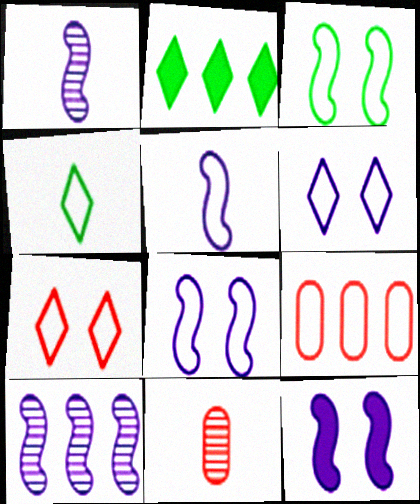[[2, 8, 11], 
[2, 9, 10], 
[4, 8, 9], 
[5, 10, 12]]